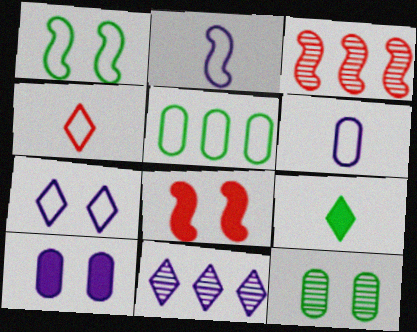[[2, 10, 11], 
[7, 8, 12]]